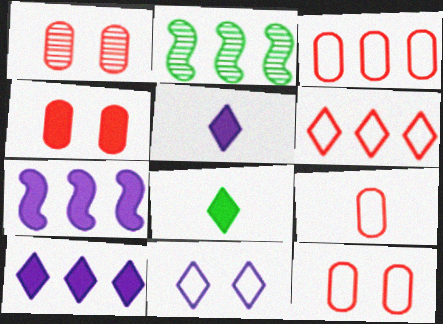[[1, 4, 12], 
[2, 3, 10], 
[2, 5, 12], 
[3, 9, 12], 
[4, 7, 8]]